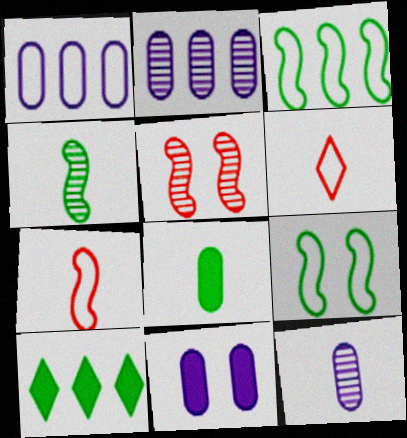[[1, 6, 9], 
[1, 11, 12]]